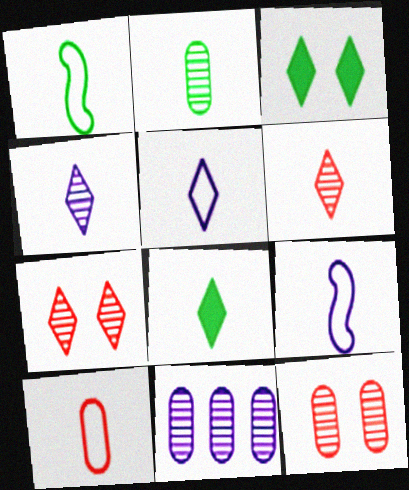[[1, 2, 8], 
[1, 5, 10], 
[2, 11, 12], 
[5, 6, 8]]